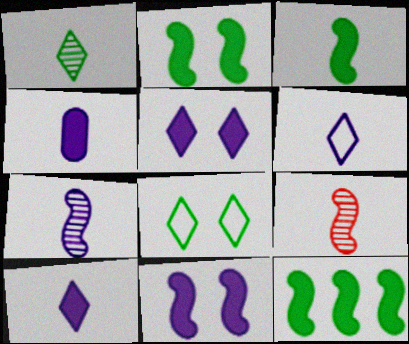[[2, 3, 12], 
[4, 6, 7]]